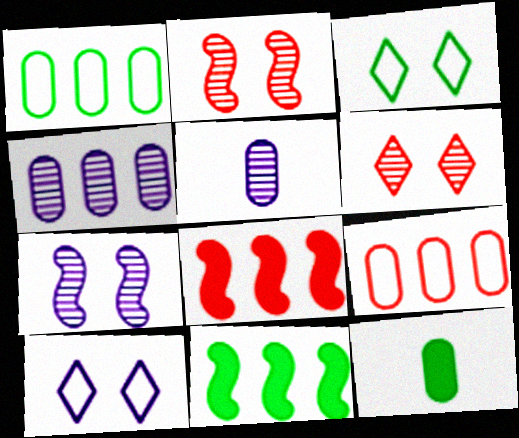[[3, 5, 8]]